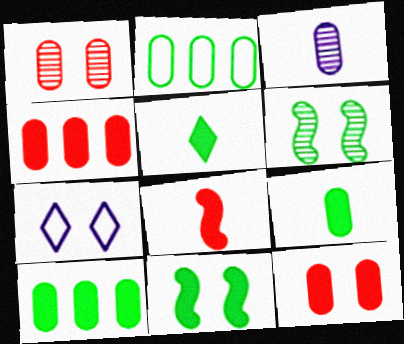[[1, 7, 11], 
[2, 3, 12], 
[2, 5, 6], 
[5, 10, 11], 
[6, 7, 12]]